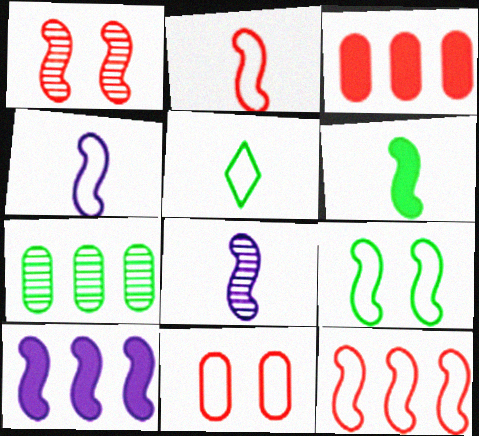[[2, 6, 8], 
[4, 9, 12]]